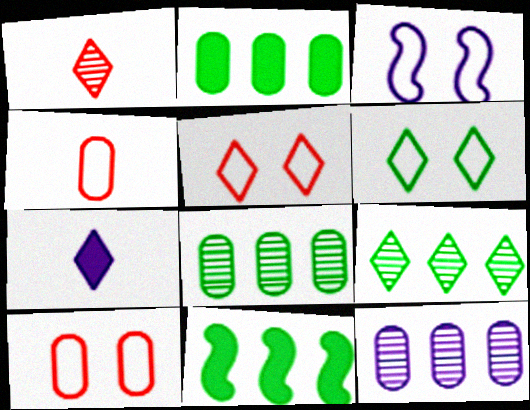[[1, 2, 3], 
[3, 6, 10], 
[3, 7, 12], 
[5, 7, 9]]